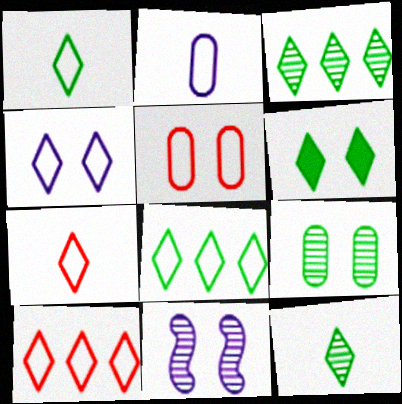[[1, 3, 6], 
[1, 4, 10], 
[4, 7, 8], 
[5, 6, 11], 
[6, 8, 12]]